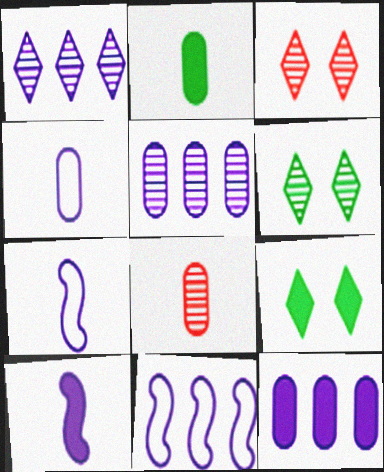[[1, 11, 12], 
[2, 3, 11], 
[2, 4, 8], 
[8, 9, 11]]